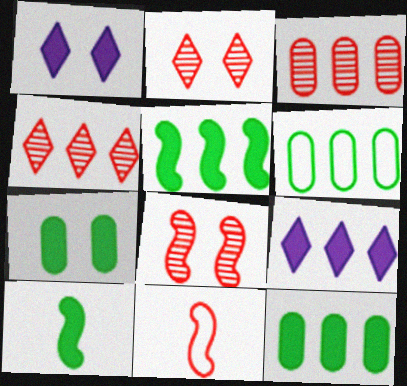[]